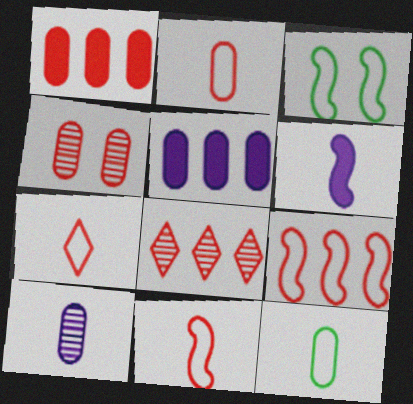[[1, 2, 4], 
[1, 8, 9], 
[2, 7, 11], 
[4, 5, 12]]